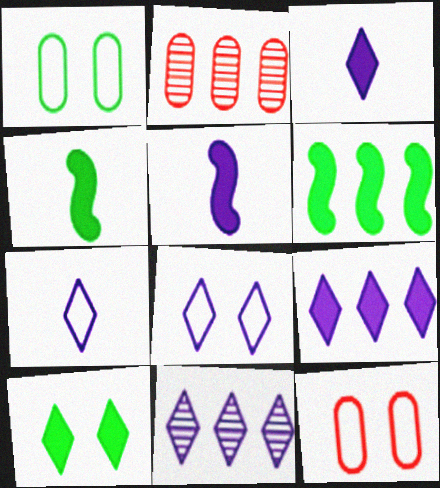[[2, 4, 8], 
[3, 8, 11], 
[4, 11, 12]]